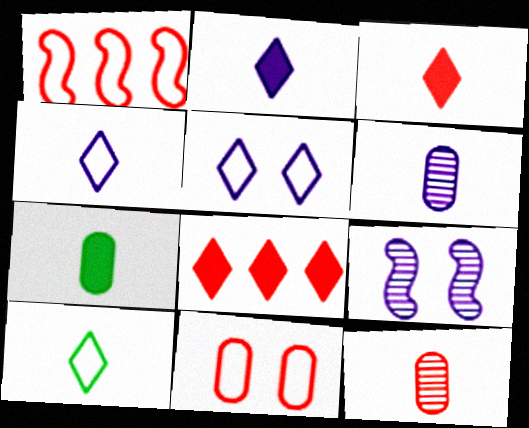[]